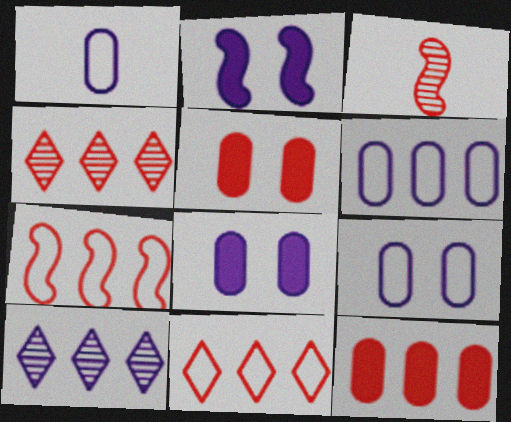[[1, 2, 10], 
[1, 6, 9], 
[3, 5, 11], 
[4, 7, 12]]